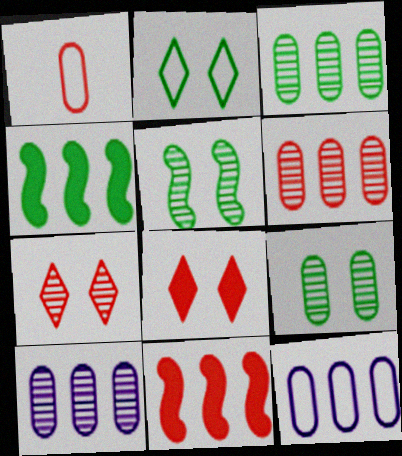[[1, 7, 11], 
[3, 6, 10]]